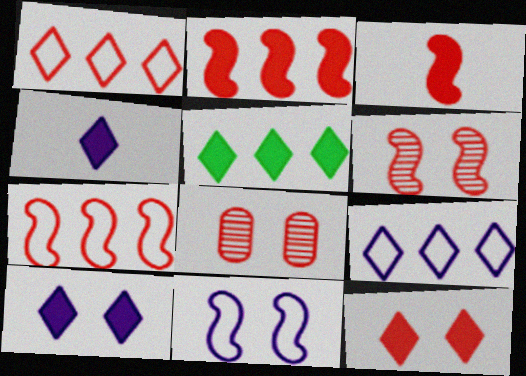[[1, 3, 8], 
[3, 6, 7], 
[4, 5, 12]]